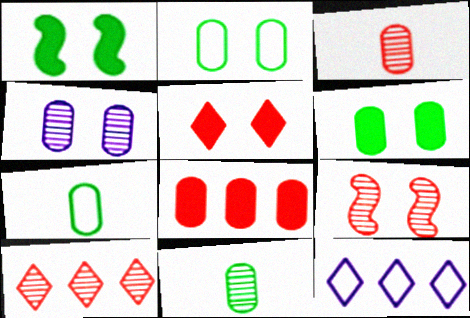[[1, 3, 12], 
[3, 9, 10], 
[4, 7, 8]]